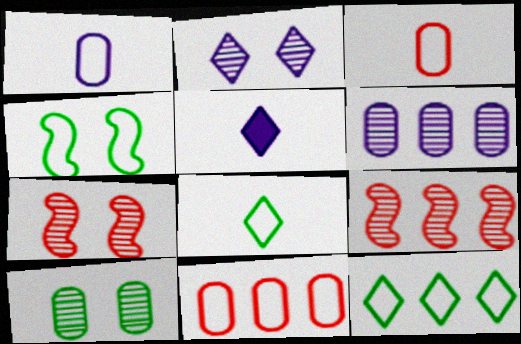[[2, 7, 10]]